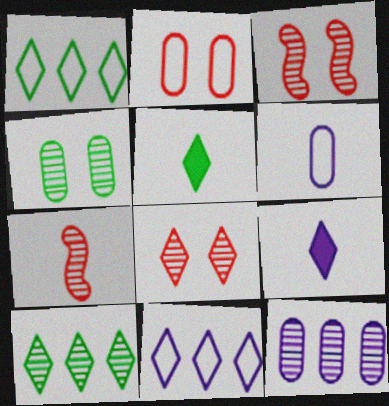[[1, 8, 9], 
[5, 6, 7], 
[5, 8, 11]]